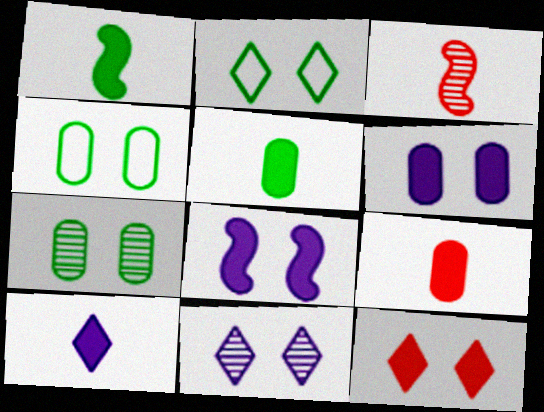[[1, 9, 10], 
[2, 11, 12]]